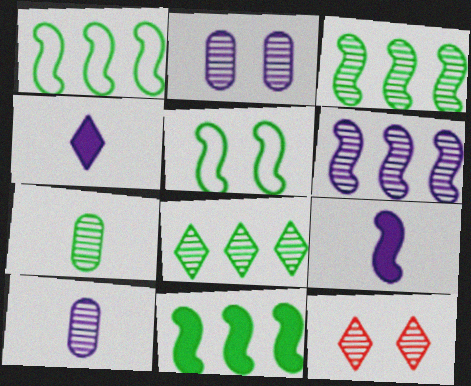[[1, 3, 11], 
[3, 10, 12], 
[6, 7, 12]]